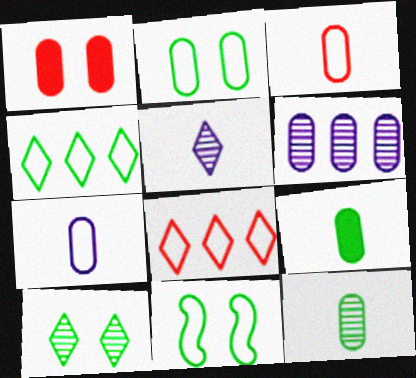[[7, 8, 11]]